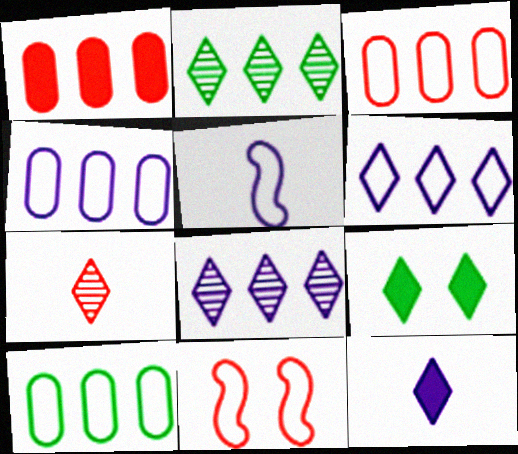[[1, 7, 11], 
[3, 4, 10], 
[6, 7, 9]]